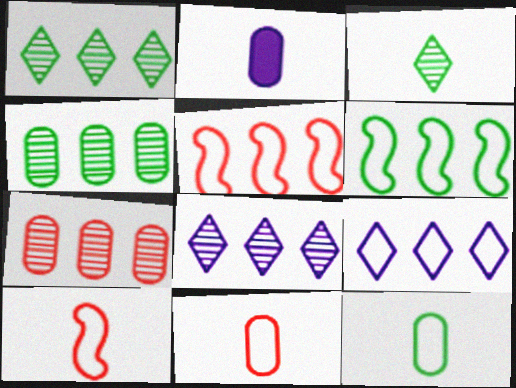[[2, 3, 10]]